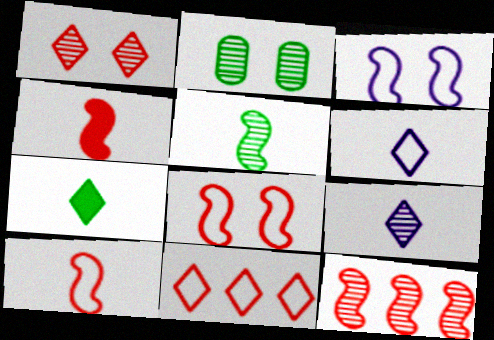[[2, 9, 12], 
[4, 8, 12]]